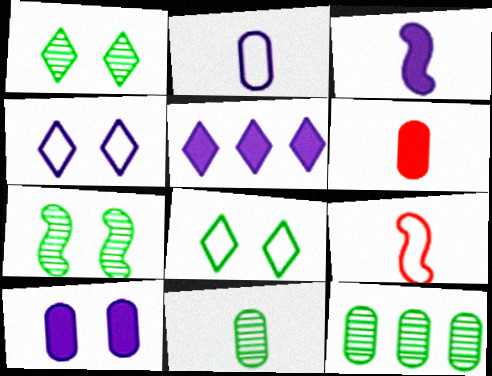[[2, 6, 11], 
[3, 5, 10]]